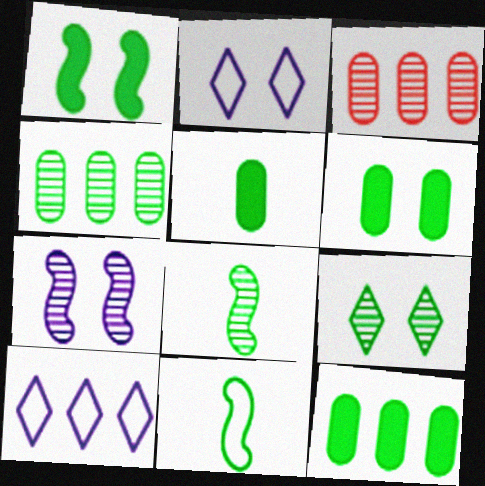[[4, 8, 9], 
[5, 6, 12], 
[9, 11, 12]]